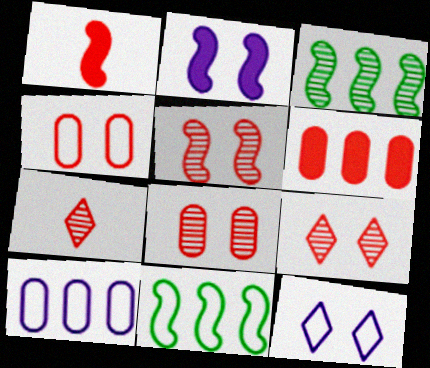[[5, 8, 9]]